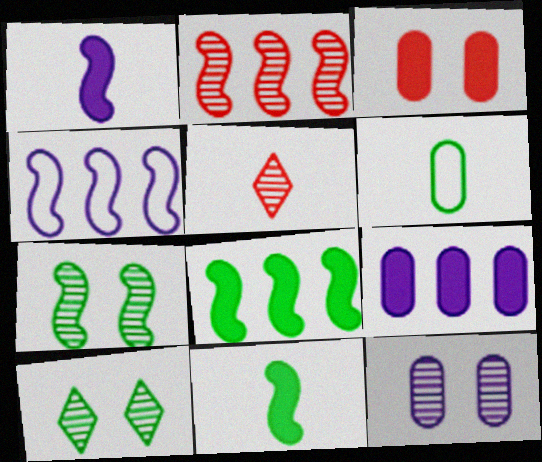[[1, 5, 6], 
[2, 4, 8], 
[6, 8, 10]]